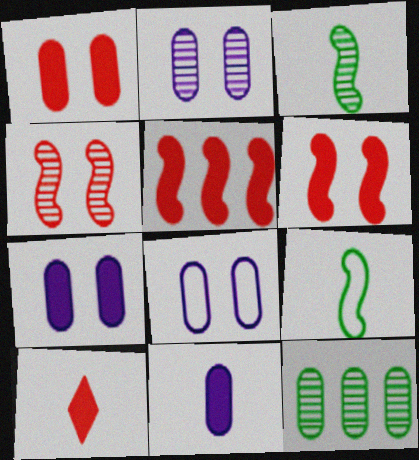[[1, 5, 10], 
[2, 7, 8]]